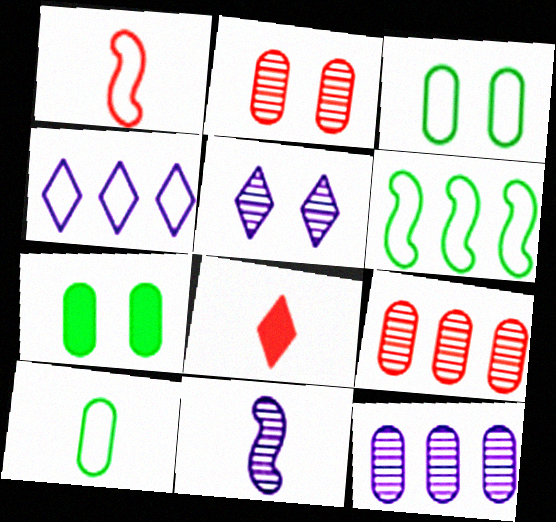[[1, 3, 4], 
[5, 11, 12], 
[8, 10, 11]]